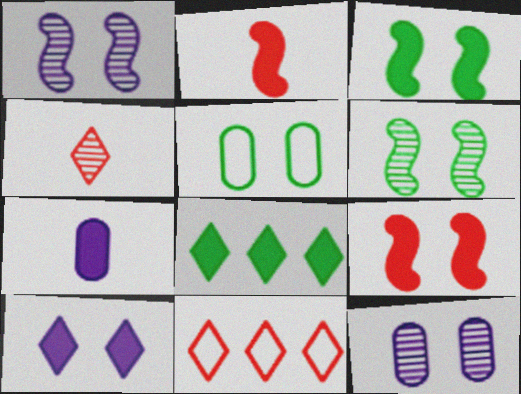[[6, 7, 11], 
[7, 8, 9]]